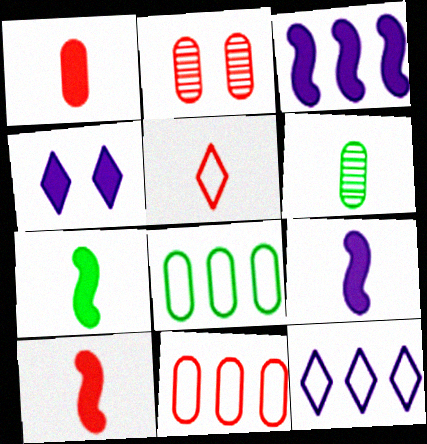[[1, 2, 11], 
[2, 7, 12], 
[5, 6, 9], 
[7, 9, 10]]